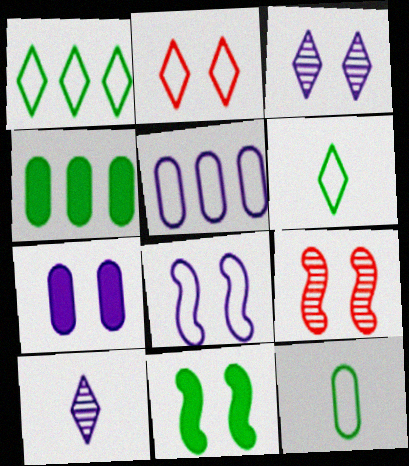[[3, 7, 8], 
[8, 9, 11]]